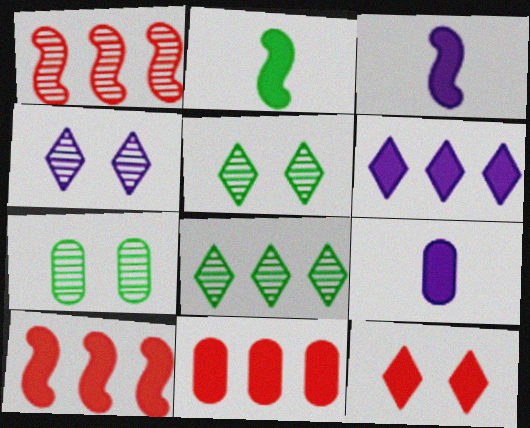[]